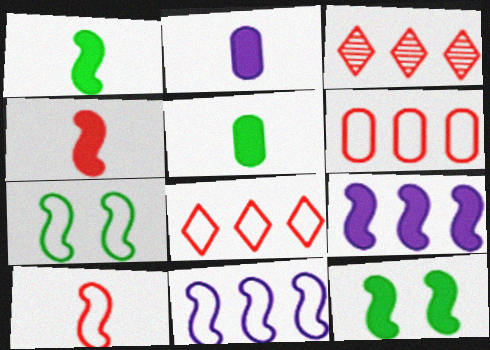[[2, 3, 7], 
[4, 9, 12], 
[7, 10, 11]]